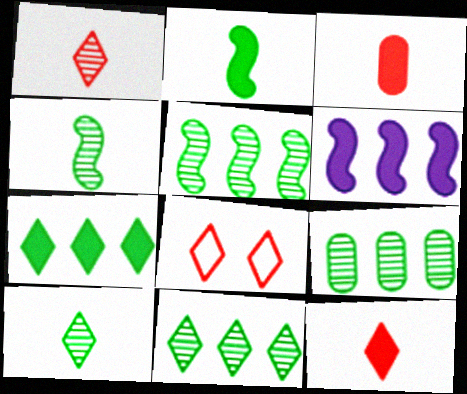[[5, 9, 11]]